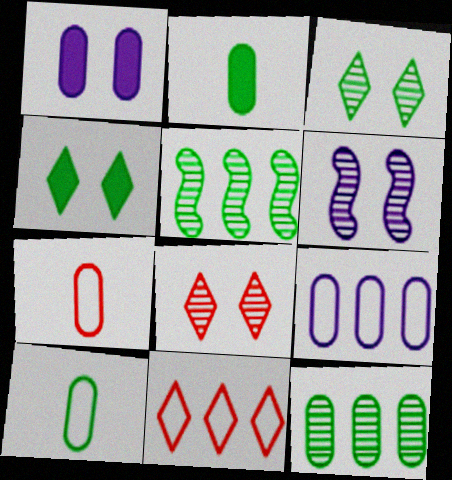[[1, 7, 12], 
[2, 6, 11], 
[4, 5, 10]]